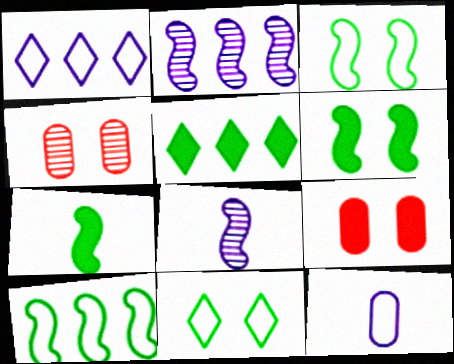[[1, 4, 7]]